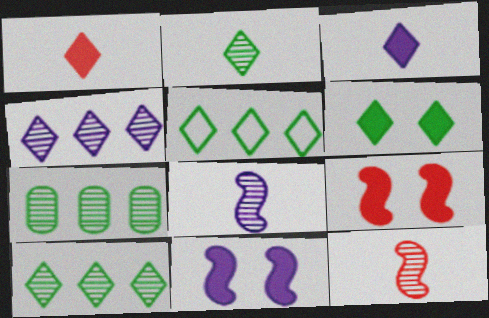[[2, 5, 6]]